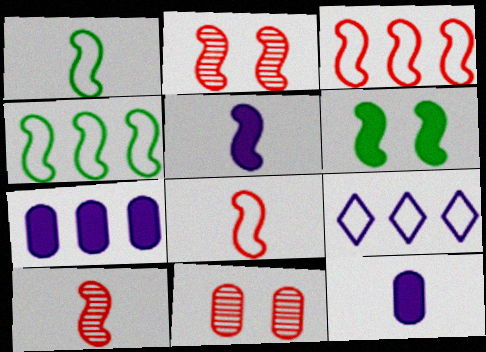[[1, 5, 10], 
[2, 4, 5]]